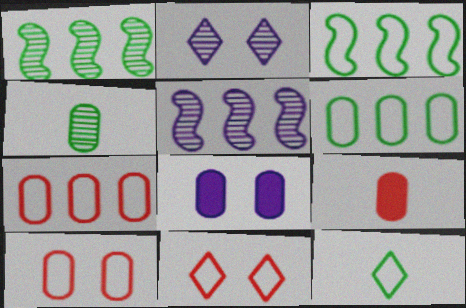[[2, 3, 9], 
[4, 7, 8]]